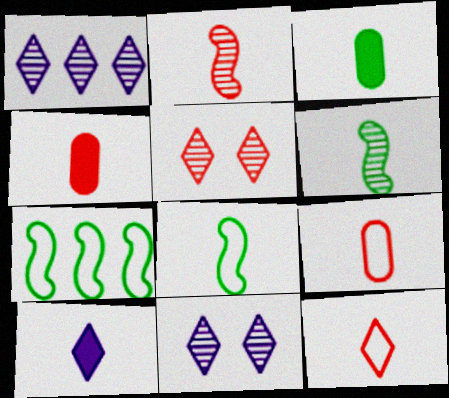[[2, 4, 12], 
[4, 7, 11], 
[6, 9, 10]]